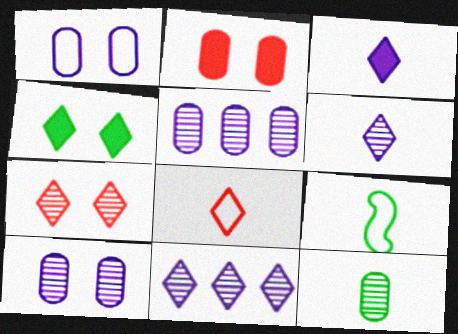[[2, 9, 11], 
[4, 8, 11]]